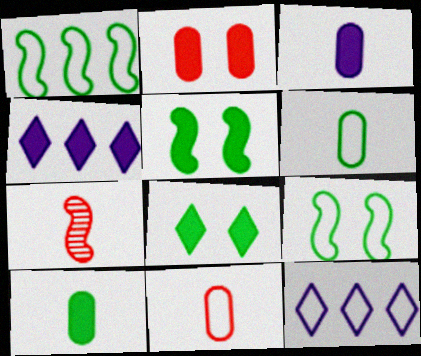[[9, 11, 12]]